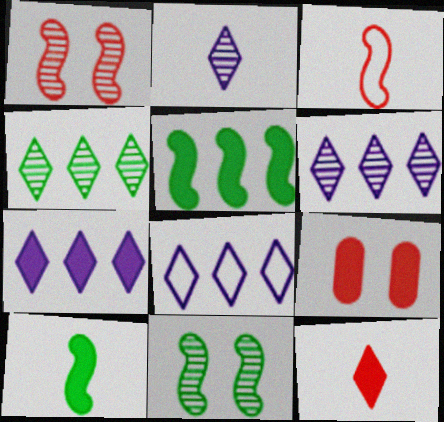[[6, 7, 8], 
[7, 9, 10]]